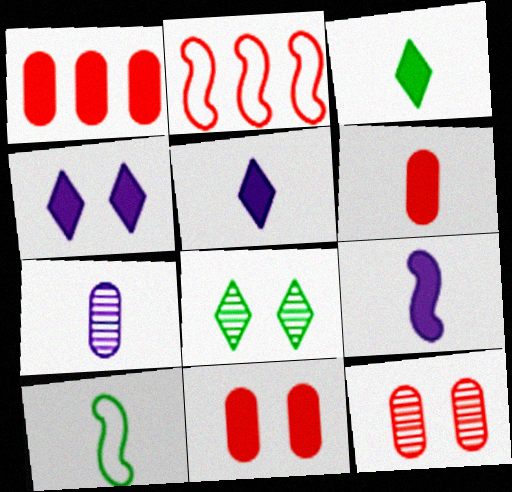[[1, 6, 11], 
[3, 6, 9]]